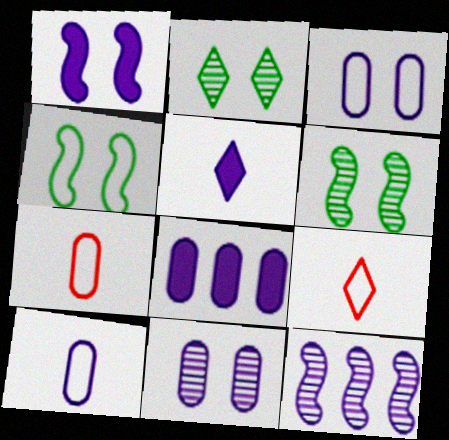[[1, 5, 8], 
[3, 5, 12], 
[6, 8, 9], 
[8, 10, 11]]